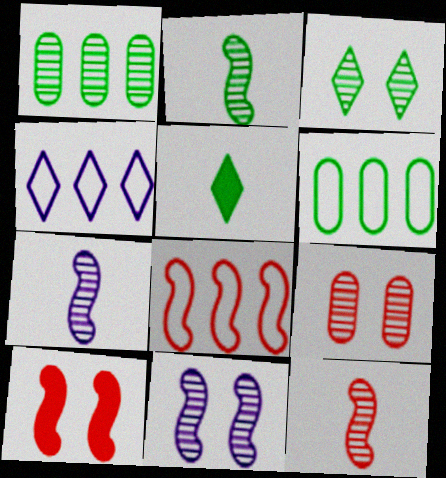[[1, 2, 3], 
[2, 7, 12], 
[3, 9, 11], 
[4, 6, 8], 
[8, 10, 12]]